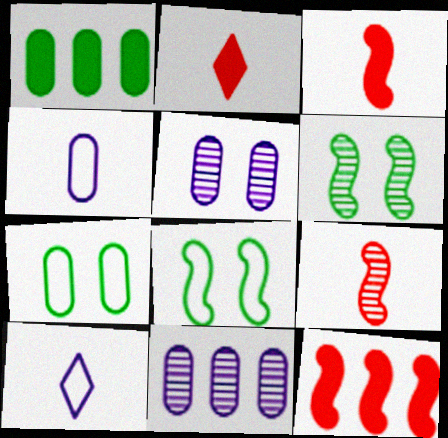[[2, 8, 11]]